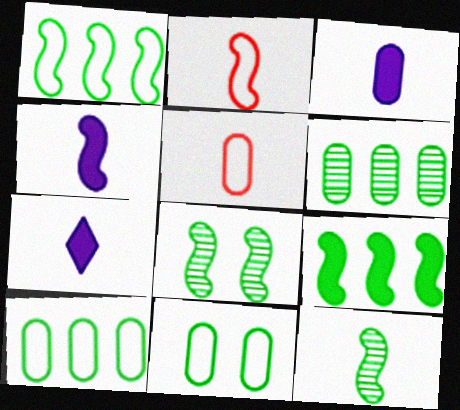[[2, 4, 12], 
[3, 4, 7], 
[5, 7, 12]]